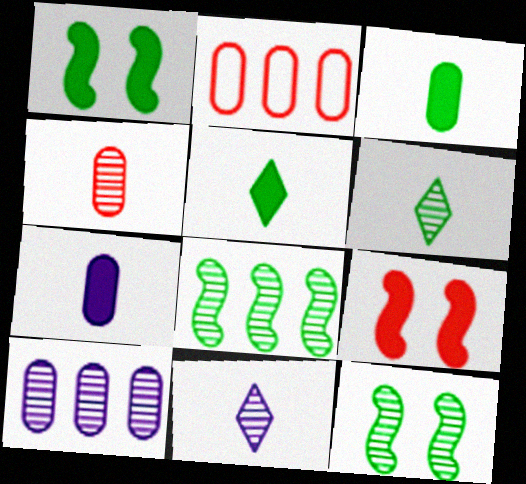[[1, 2, 11]]